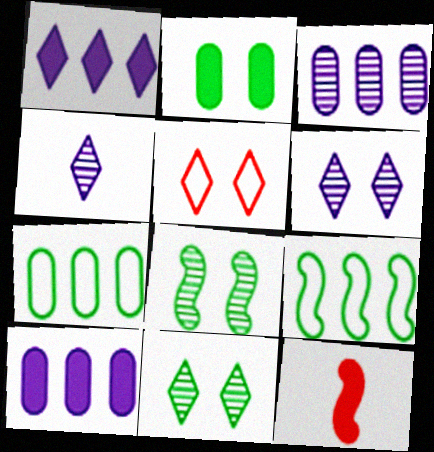[[1, 2, 12], 
[6, 7, 12]]